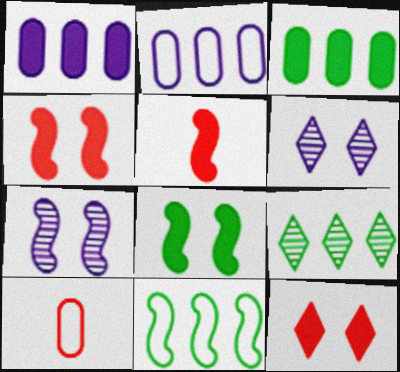[[3, 9, 11], 
[5, 7, 11]]